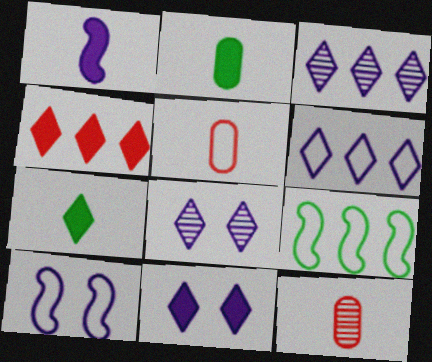[[4, 7, 11], 
[9, 11, 12]]